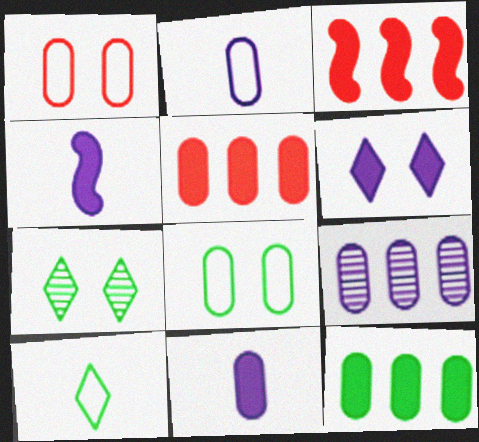[[2, 3, 7]]